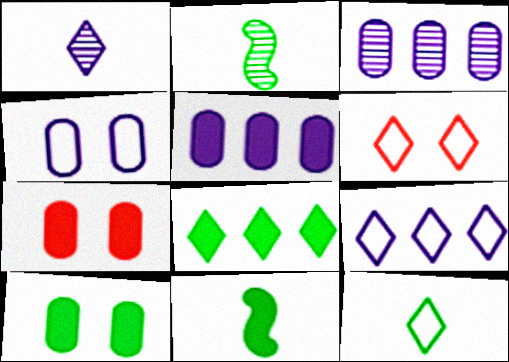[[1, 6, 8], 
[2, 5, 6], 
[2, 7, 9], 
[3, 6, 11], 
[6, 9, 12], 
[8, 10, 11]]